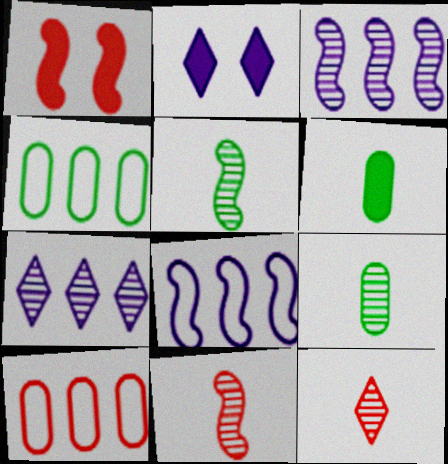[[1, 5, 8], 
[1, 10, 12], 
[2, 4, 11], 
[2, 5, 10]]